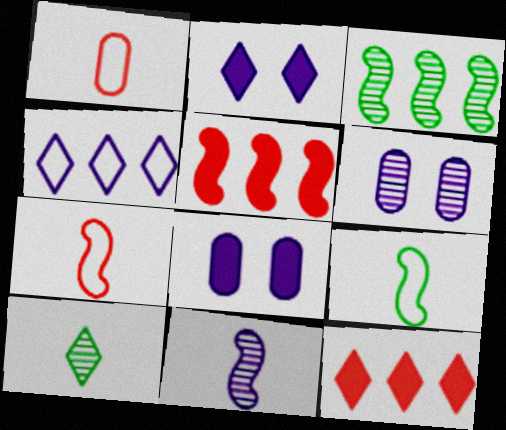[[1, 2, 3], 
[4, 8, 11], 
[6, 9, 12]]